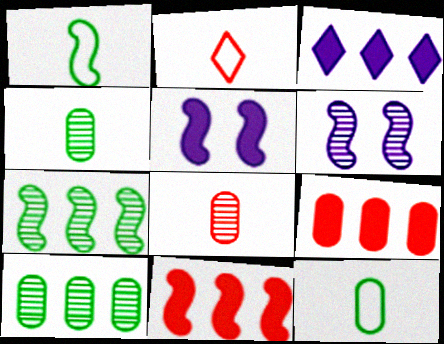[[1, 6, 11], 
[2, 5, 10]]